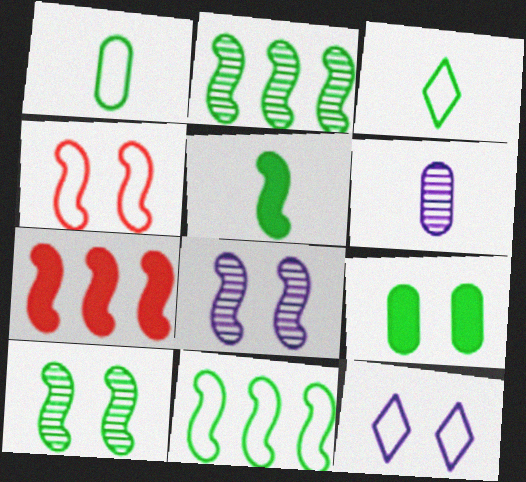[[2, 3, 9], 
[5, 10, 11]]